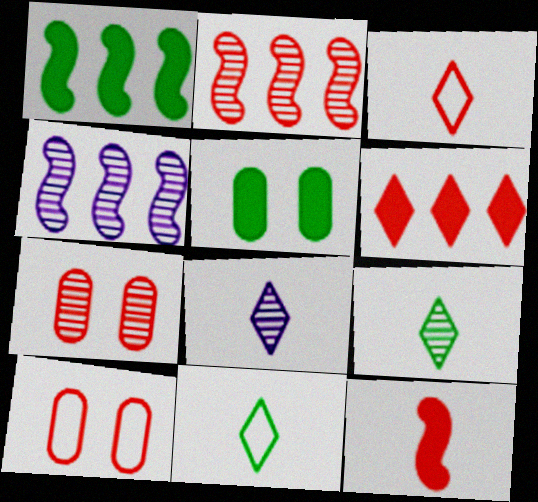[[1, 8, 10], 
[3, 4, 5], 
[4, 7, 9]]